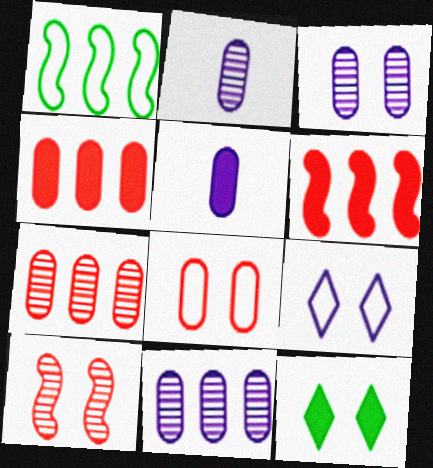[[2, 3, 11], 
[5, 6, 12]]